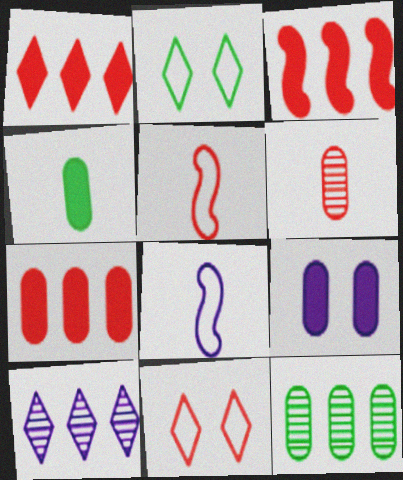[[1, 3, 7], 
[3, 6, 11], 
[4, 7, 9], 
[8, 9, 10]]